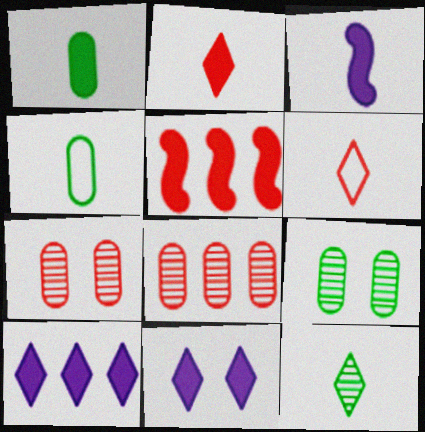[[1, 2, 3], 
[1, 5, 11], 
[5, 6, 7]]